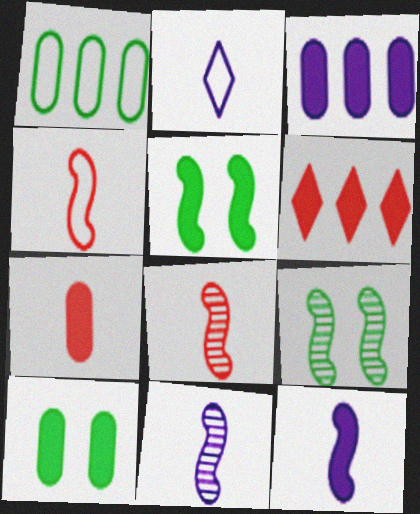[[3, 7, 10], 
[6, 10, 12]]